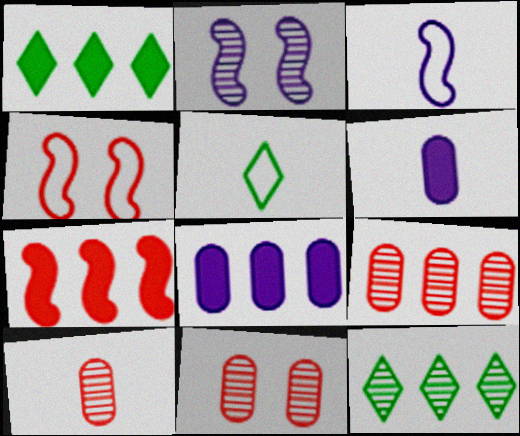[[1, 3, 11], 
[1, 7, 8], 
[2, 10, 12], 
[4, 6, 12], 
[9, 10, 11]]